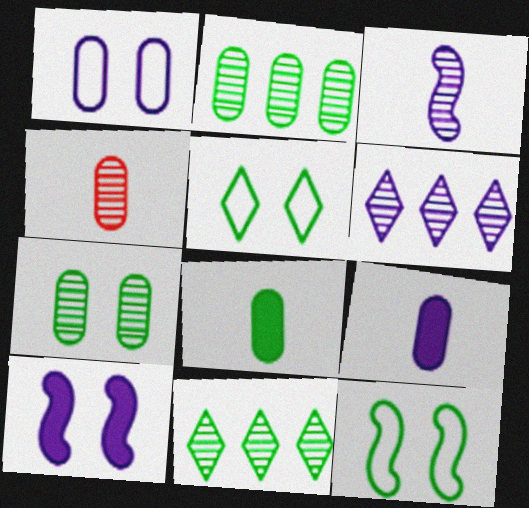[[8, 11, 12]]